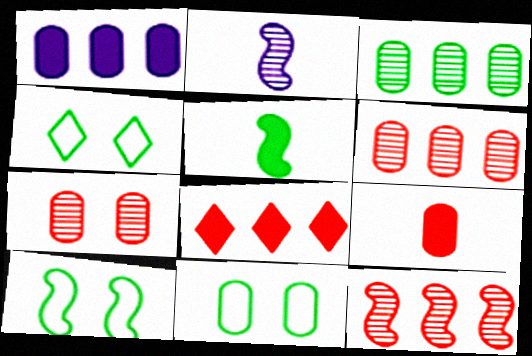[[2, 8, 11], 
[3, 4, 5], 
[4, 10, 11]]